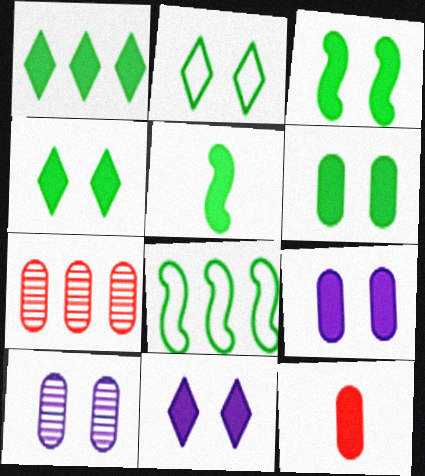[[1, 5, 6], 
[3, 4, 6]]